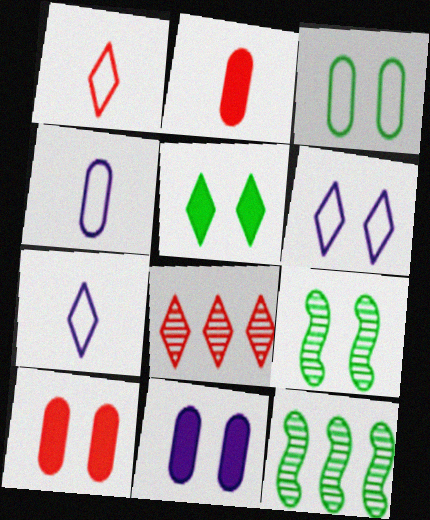[[1, 11, 12], 
[2, 6, 12], 
[3, 5, 9], 
[5, 7, 8], 
[6, 9, 10], 
[7, 10, 12]]